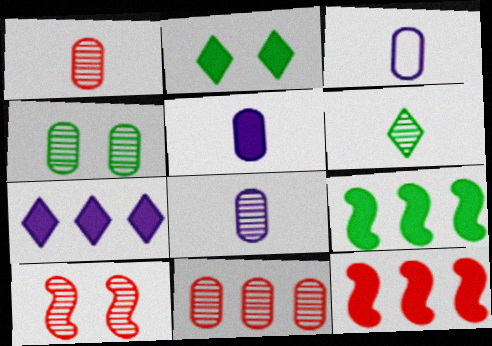[[2, 5, 12], 
[3, 5, 8], 
[4, 8, 11]]